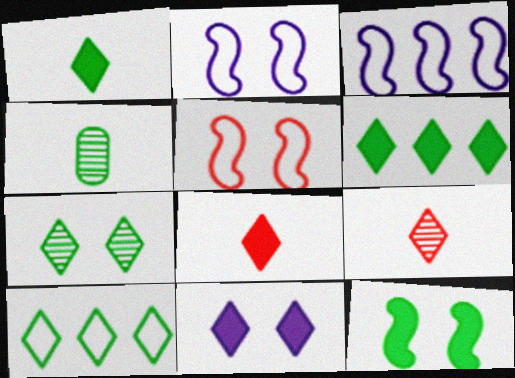[[1, 7, 10], 
[4, 10, 12], 
[6, 8, 11], 
[9, 10, 11]]